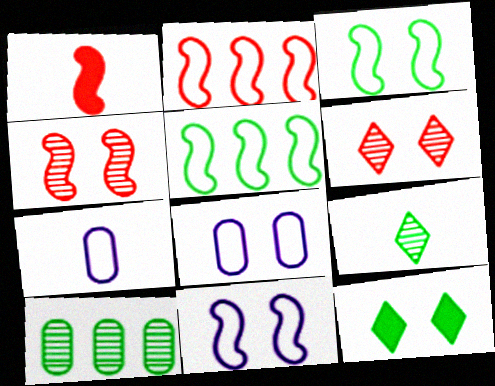[[1, 2, 4], 
[1, 7, 9], 
[4, 8, 12]]